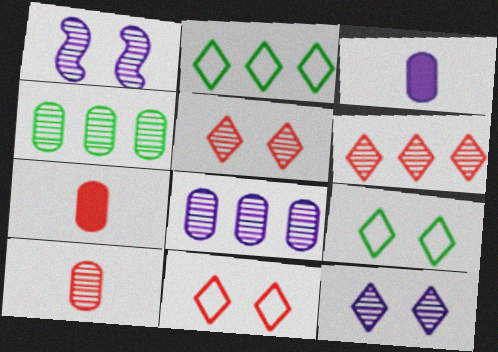[[1, 2, 7]]